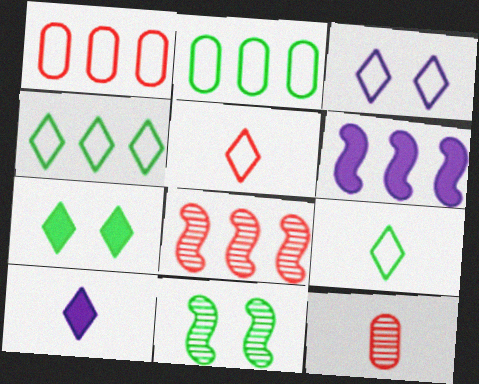[[1, 10, 11], 
[3, 4, 5]]